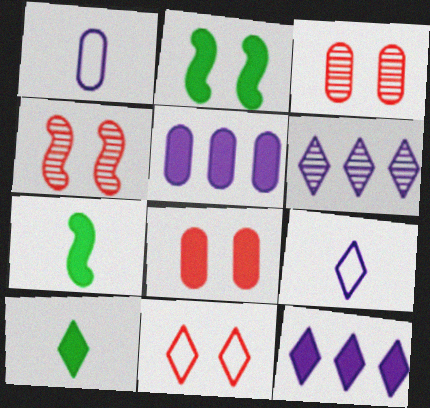[[4, 8, 11], 
[6, 10, 11], 
[7, 8, 12]]